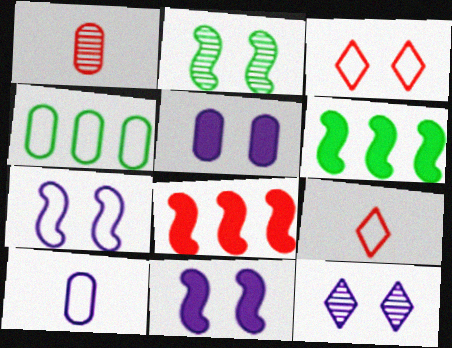[[1, 3, 8], 
[1, 4, 5], 
[2, 3, 5], 
[4, 7, 9], 
[5, 7, 12]]